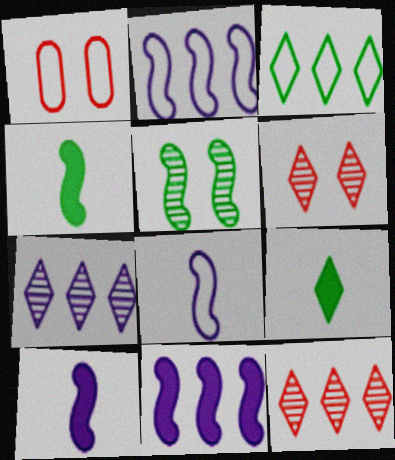[[1, 3, 8], 
[1, 4, 7]]